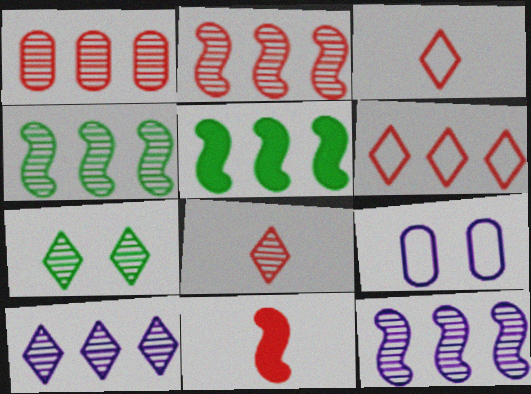[[1, 4, 10], 
[2, 4, 12], 
[5, 8, 9], 
[7, 8, 10]]